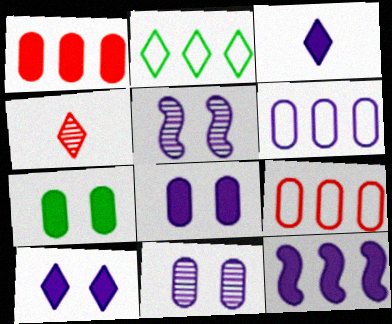[[2, 4, 10], 
[3, 5, 6], 
[3, 8, 12]]